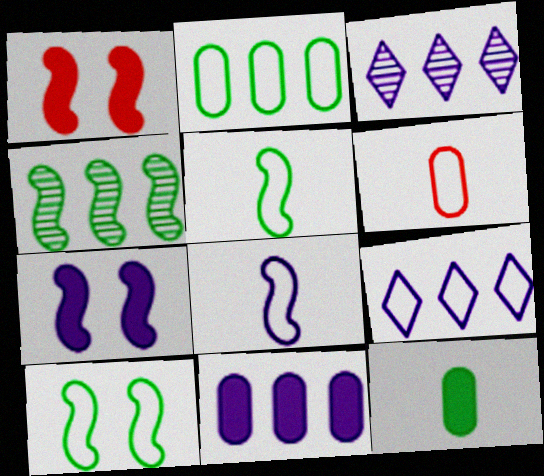[[1, 4, 8], 
[6, 9, 10]]